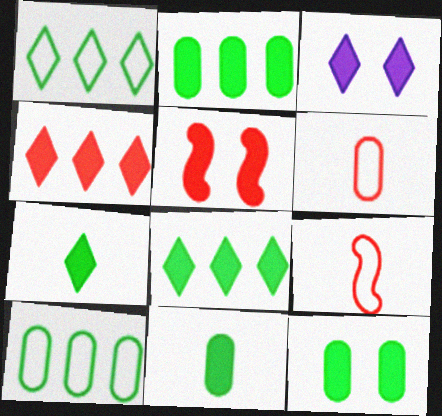[[2, 11, 12], 
[3, 4, 7], 
[3, 5, 12]]